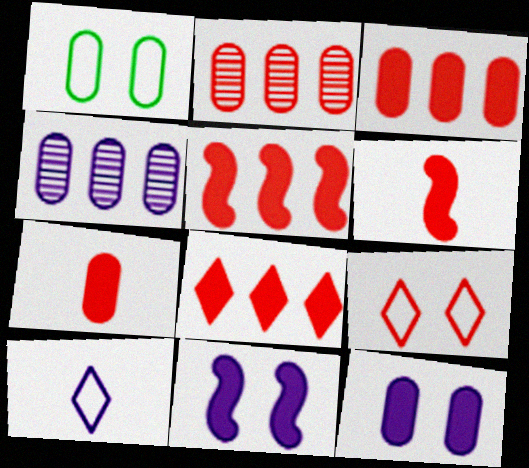[[1, 4, 7], 
[2, 6, 9], 
[3, 5, 8], 
[4, 10, 11]]